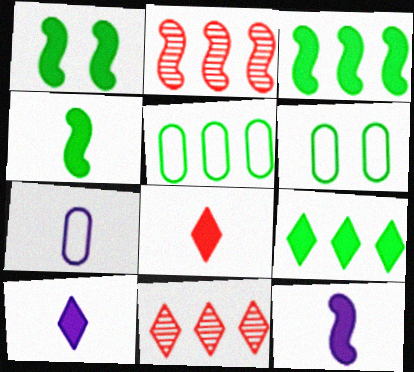[[1, 3, 4], 
[1, 7, 11], 
[2, 6, 10], 
[6, 11, 12]]